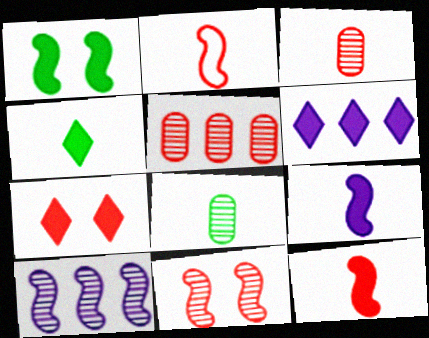[[1, 2, 10], 
[2, 5, 7], 
[4, 6, 7]]